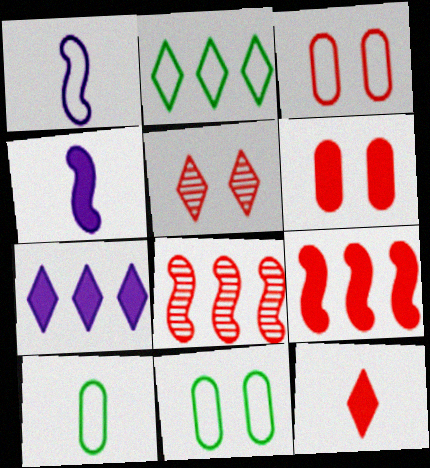[[1, 2, 3], 
[3, 8, 12], 
[6, 9, 12]]